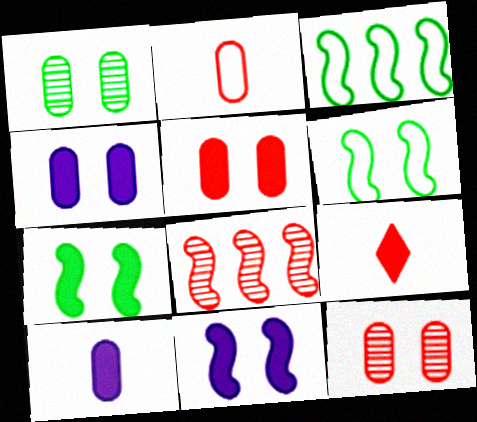[]